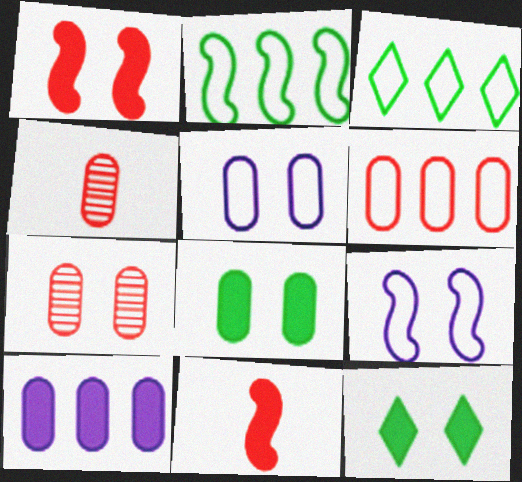[[5, 7, 8], 
[7, 9, 12], 
[10, 11, 12]]